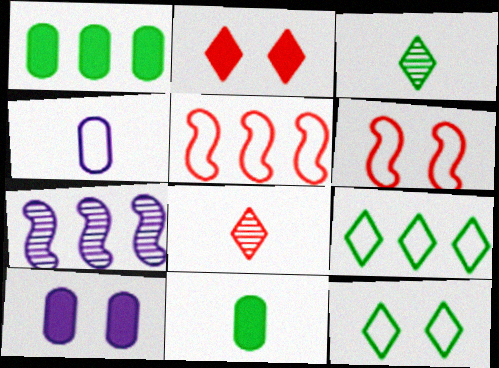[[3, 5, 10], 
[4, 5, 12], 
[4, 6, 9]]